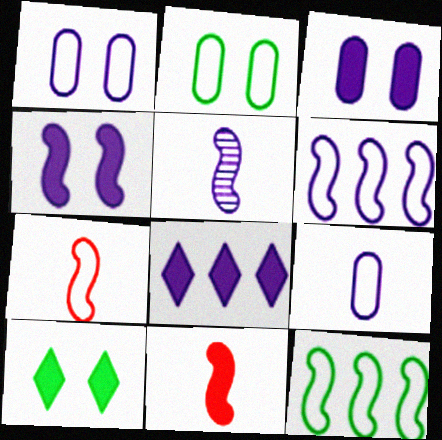[[1, 5, 8], 
[4, 5, 6]]